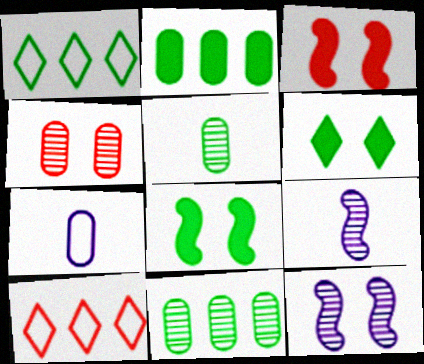[[1, 5, 8], 
[2, 4, 7]]